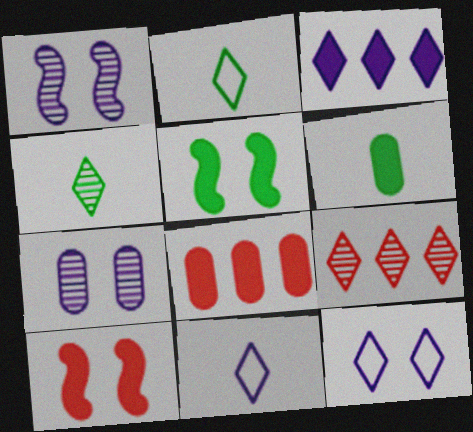[[1, 2, 8], 
[3, 6, 10]]